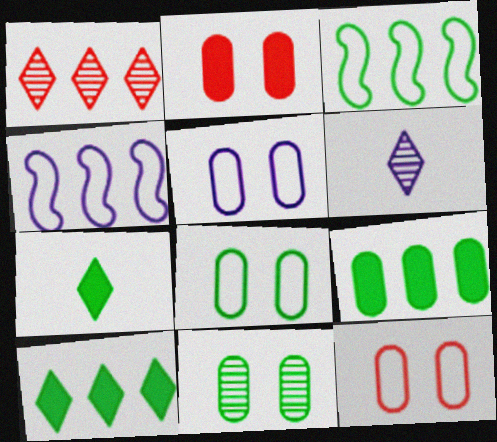[[1, 4, 9], 
[2, 3, 6], 
[2, 5, 11], 
[3, 7, 11], 
[5, 8, 12]]